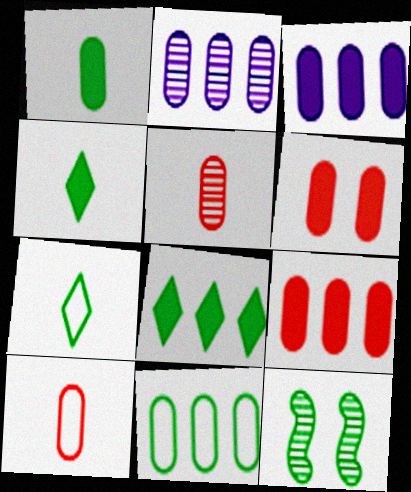[[1, 3, 6], 
[2, 9, 11], 
[4, 11, 12]]